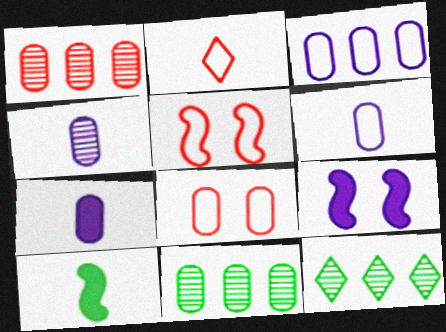[[2, 4, 10], 
[2, 9, 11], 
[4, 6, 7], 
[5, 7, 12], 
[7, 8, 11]]